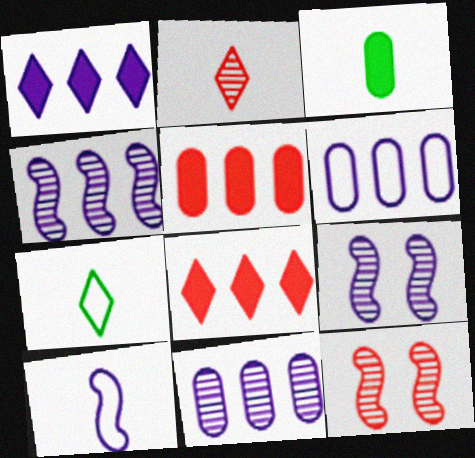[[1, 4, 6], 
[2, 3, 10], 
[5, 7, 9]]